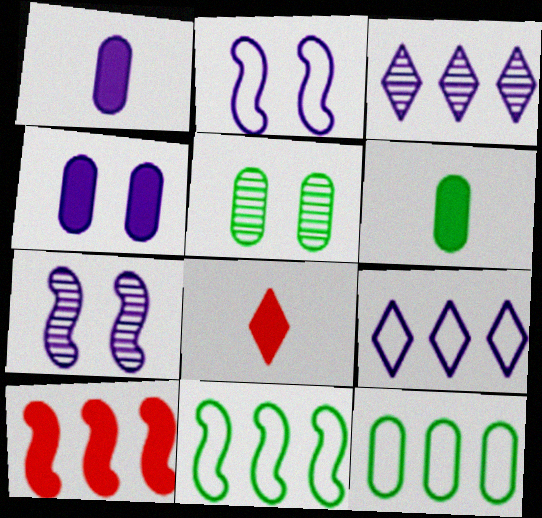[[1, 2, 3], 
[1, 7, 9], 
[3, 10, 12], 
[5, 6, 12], 
[7, 8, 12]]